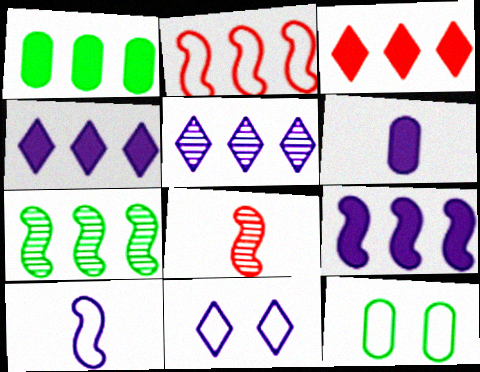[[1, 2, 5], 
[1, 3, 9], 
[1, 8, 11], 
[2, 7, 9], 
[4, 8, 12]]